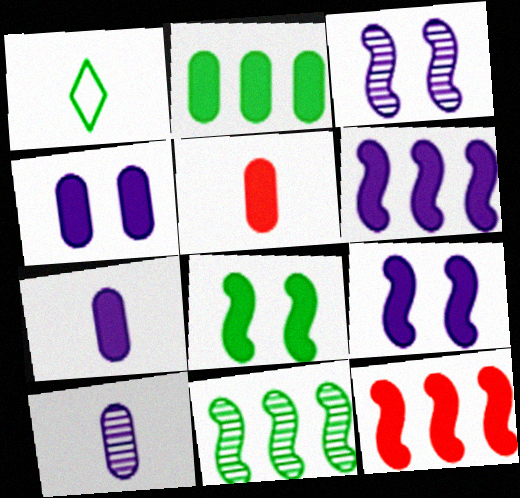[[2, 4, 5]]